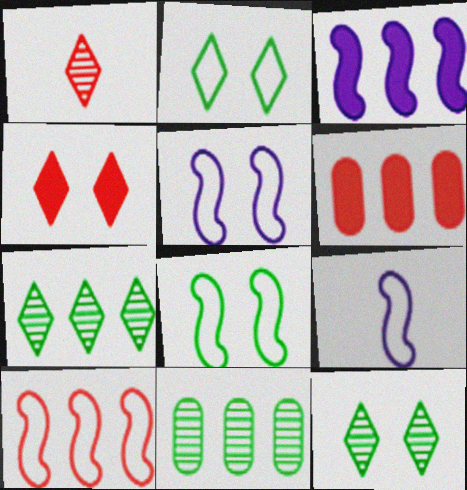[[4, 9, 11], 
[6, 9, 12], 
[8, 9, 10]]